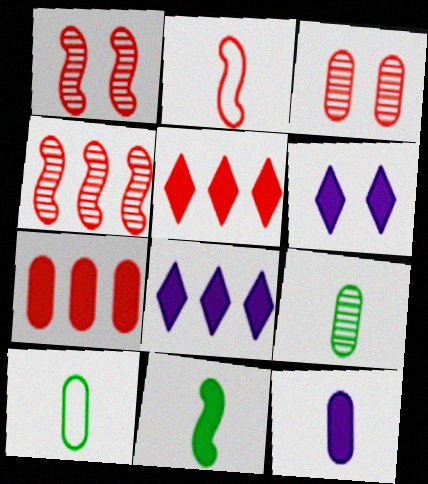[[1, 8, 10], 
[2, 3, 5], 
[4, 6, 10], 
[6, 7, 11]]